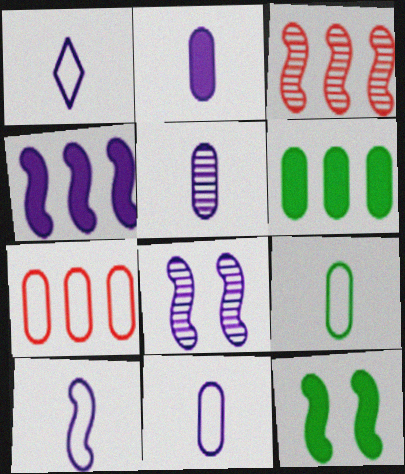[[1, 10, 11], 
[2, 5, 11], 
[3, 10, 12], 
[4, 8, 10]]